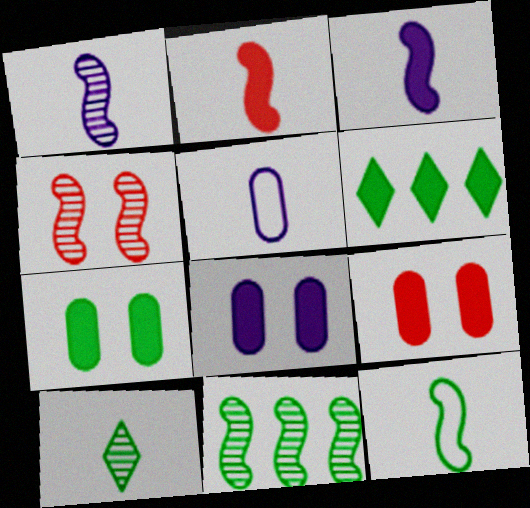[[1, 2, 12], 
[1, 4, 11], 
[2, 5, 10], 
[2, 6, 8], 
[3, 6, 9], 
[4, 5, 6], 
[7, 8, 9]]